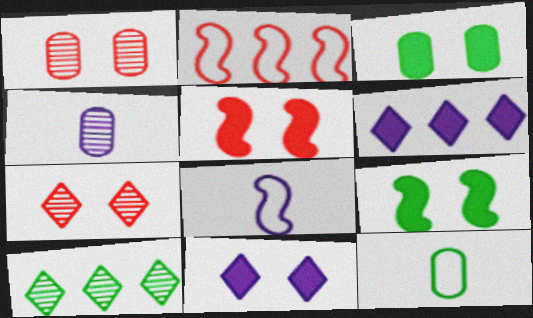[[3, 5, 11], 
[9, 10, 12]]